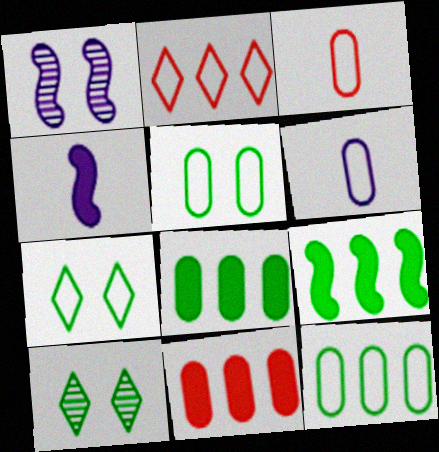[]